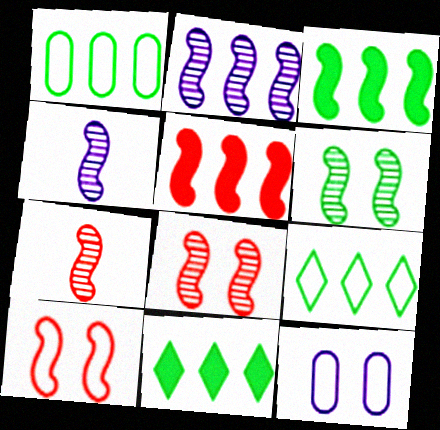[[2, 6, 7], 
[3, 4, 10], 
[5, 7, 10], 
[7, 11, 12]]